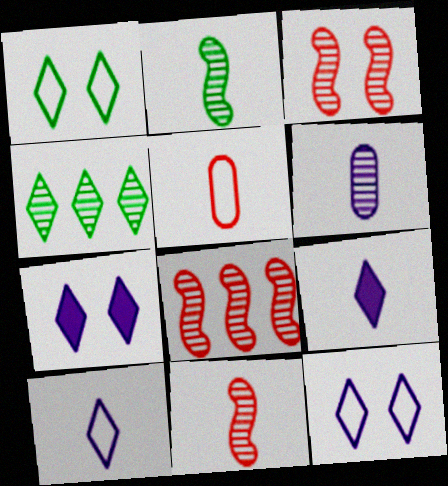[[2, 5, 9], 
[3, 4, 6], 
[3, 8, 11]]